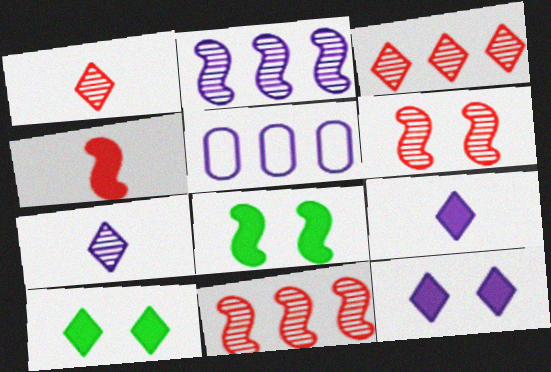[[1, 5, 8]]